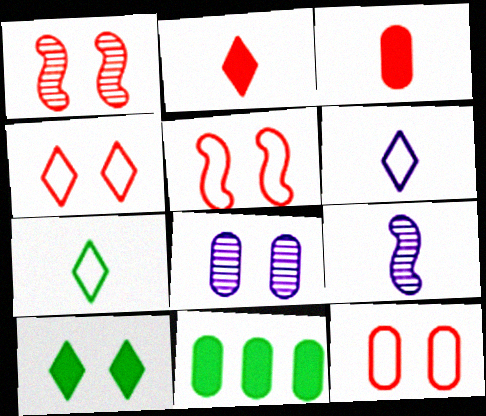[[1, 6, 11], 
[3, 7, 9], 
[4, 5, 12], 
[4, 9, 11], 
[5, 8, 10]]